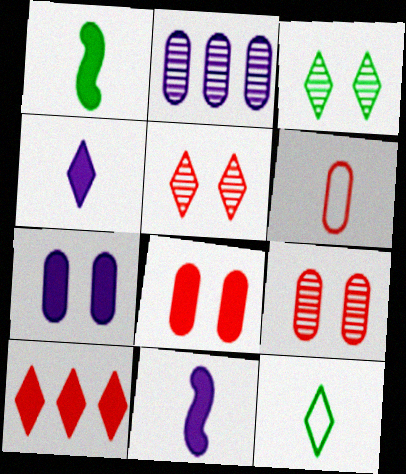[[1, 7, 10]]